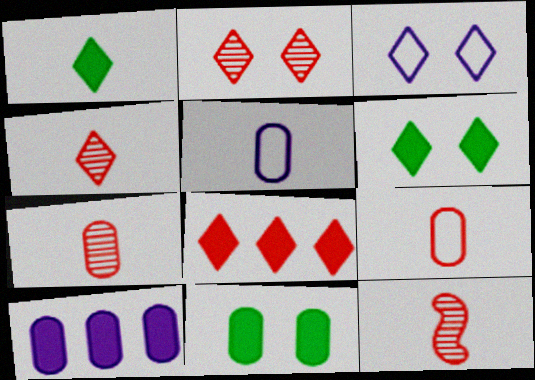[[1, 5, 12], 
[2, 3, 6], 
[4, 7, 12]]